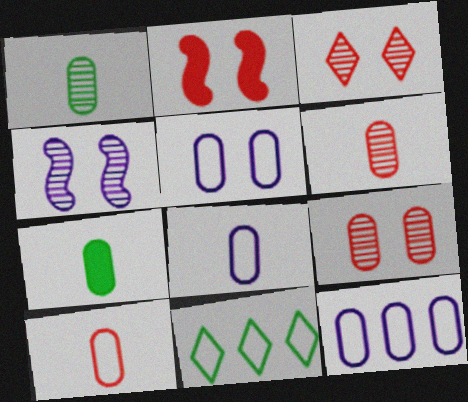[[5, 8, 12], 
[6, 7, 8], 
[7, 9, 12]]